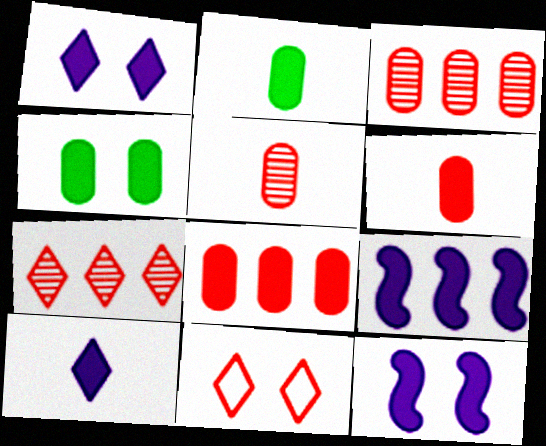[]